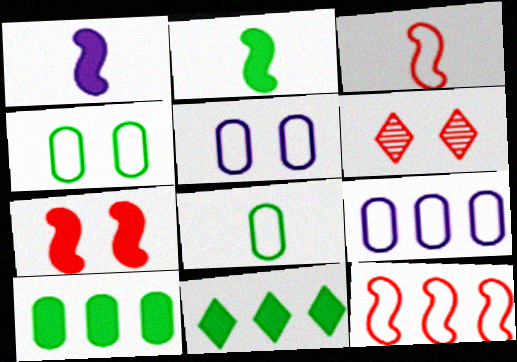[[2, 6, 9]]